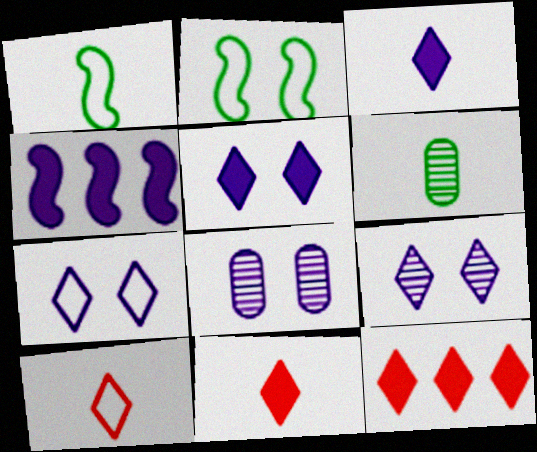[[1, 8, 12], 
[5, 7, 9]]